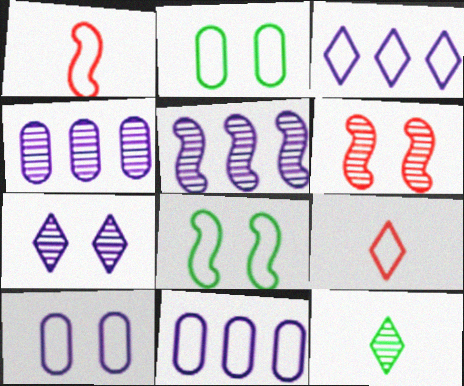[[1, 2, 3], 
[4, 6, 12], 
[8, 9, 11]]